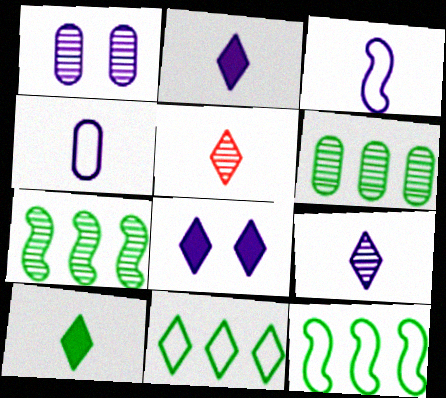[[1, 5, 7], 
[5, 8, 11]]